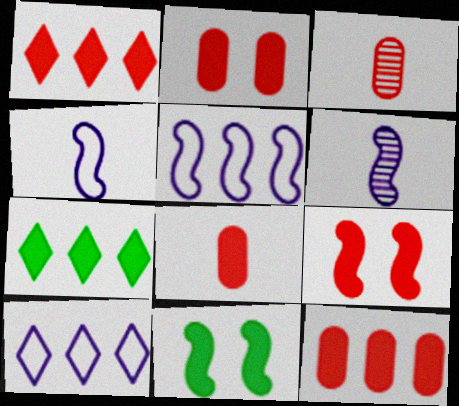[[1, 8, 9], 
[2, 8, 12], 
[3, 10, 11]]